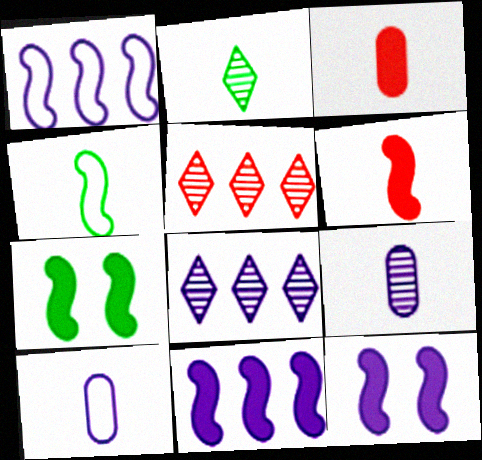[[2, 6, 10], 
[5, 7, 10], 
[6, 7, 11], 
[8, 10, 12]]